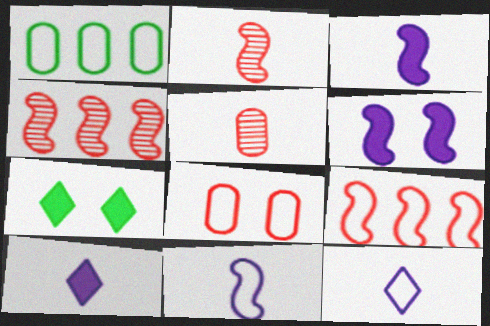[]